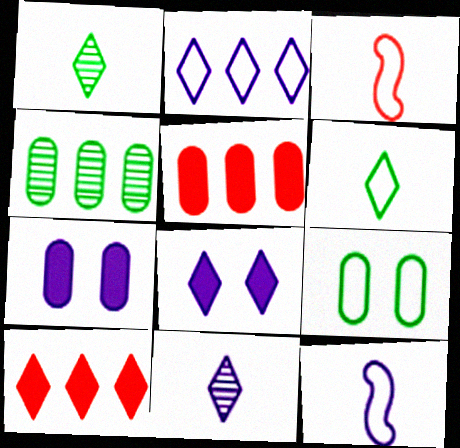[[2, 3, 9], 
[2, 8, 11], 
[3, 4, 8]]